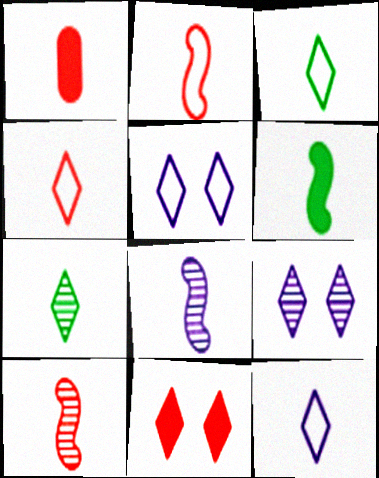[[1, 3, 8], 
[1, 4, 10], 
[2, 6, 8], 
[3, 4, 12]]